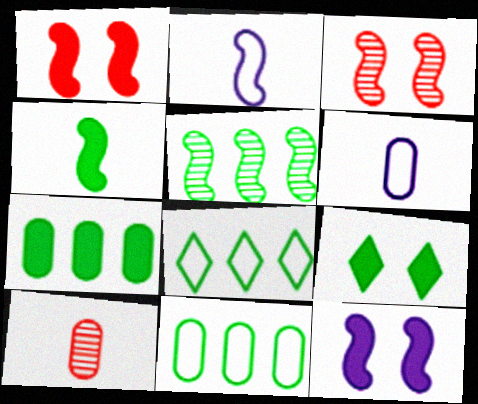[[1, 2, 5], 
[4, 7, 9], 
[5, 7, 8], 
[8, 10, 12]]